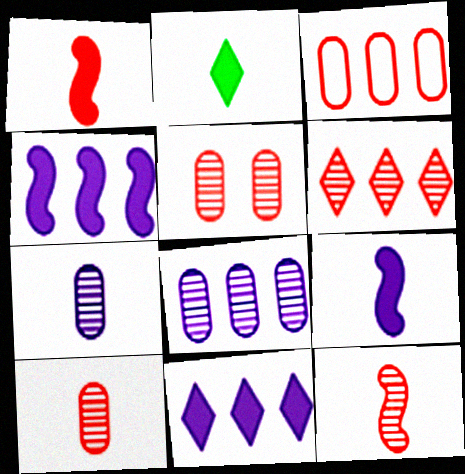[[5, 6, 12]]